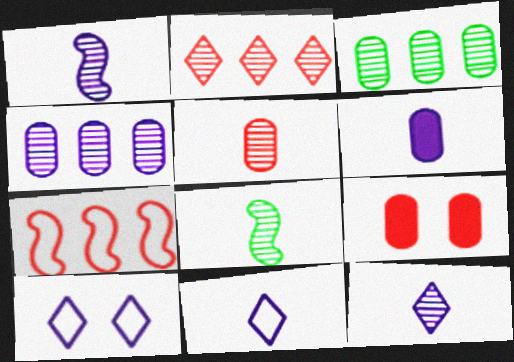[[1, 6, 11], 
[5, 8, 12]]